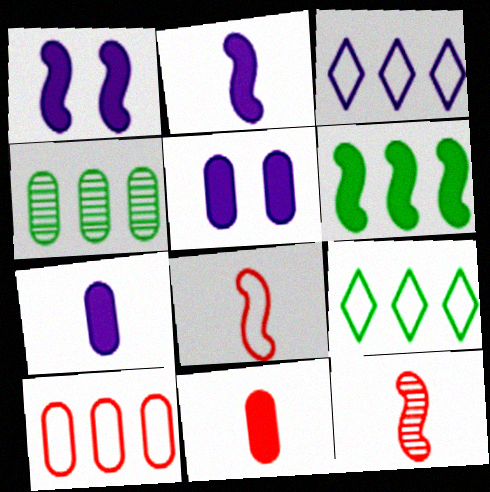[[4, 6, 9], 
[5, 9, 12]]